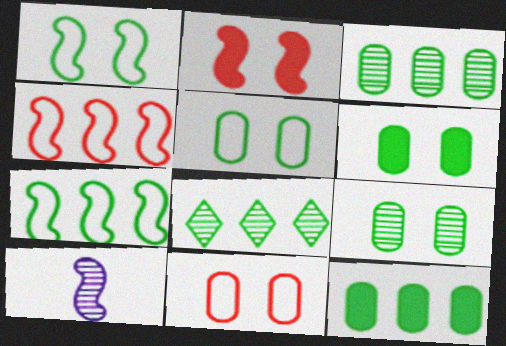[[2, 7, 10], 
[5, 6, 9], 
[7, 8, 12]]